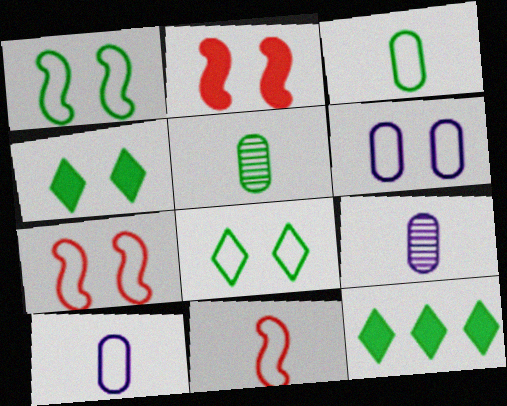[[1, 5, 12], 
[6, 7, 8], 
[7, 9, 12]]